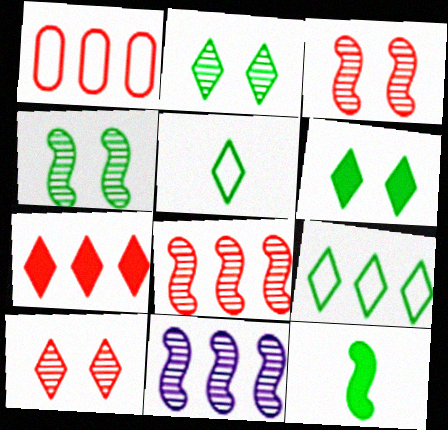[[1, 7, 8]]